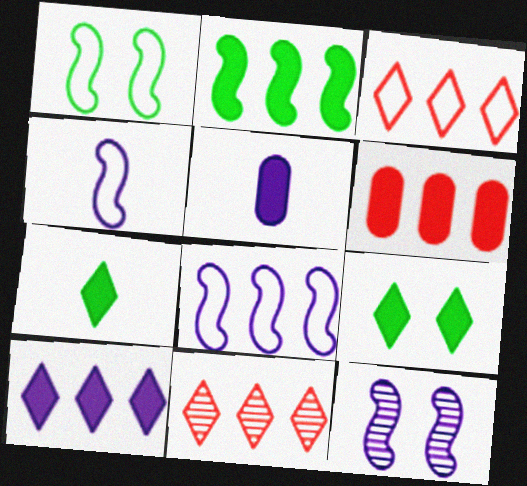[[1, 5, 11], 
[2, 6, 10]]